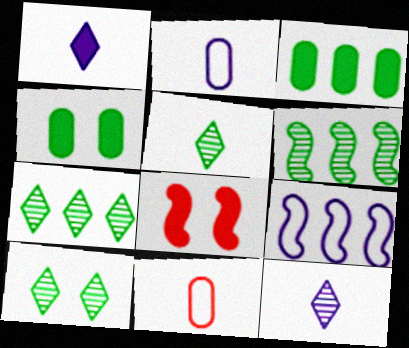[[1, 3, 8], 
[2, 7, 8], 
[5, 7, 10]]